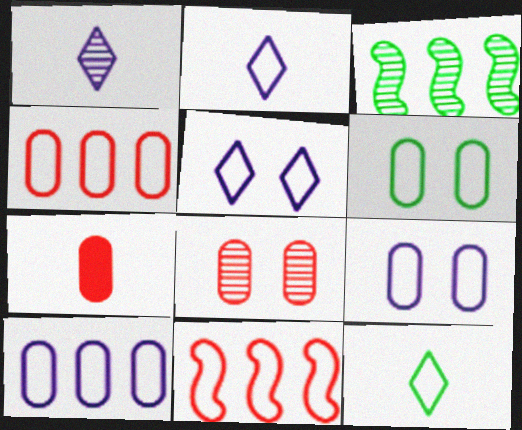[[1, 3, 8], 
[2, 6, 11], 
[3, 5, 7], 
[4, 7, 8], 
[9, 11, 12]]